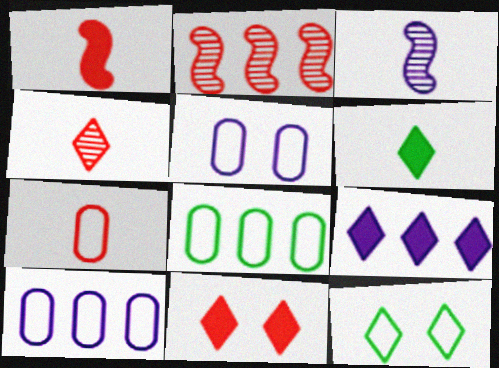[[1, 4, 7], 
[2, 5, 6], 
[2, 7, 11], 
[2, 8, 9], 
[3, 5, 9], 
[3, 6, 7], 
[3, 8, 11], 
[4, 9, 12], 
[5, 7, 8], 
[6, 9, 11]]